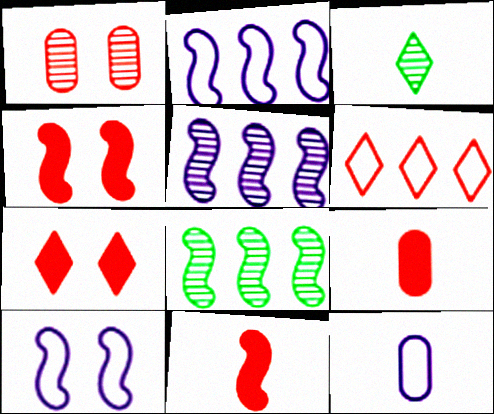[[1, 3, 5], 
[1, 6, 11], 
[3, 11, 12], 
[7, 8, 12], 
[8, 10, 11]]